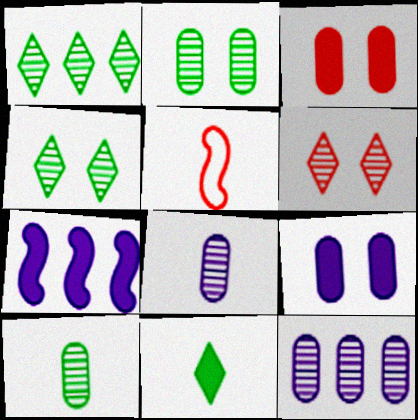[[1, 5, 9], 
[3, 7, 11], 
[5, 8, 11]]